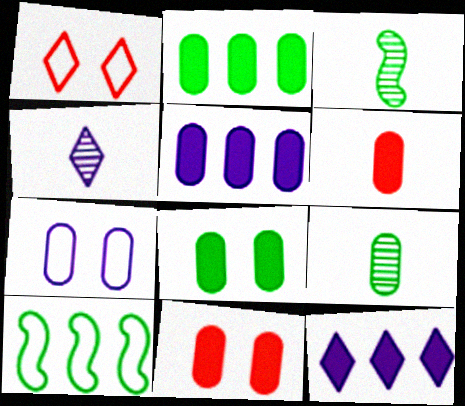[[1, 3, 5], 
[4, 10, 11], 
[5, 6, 8]]